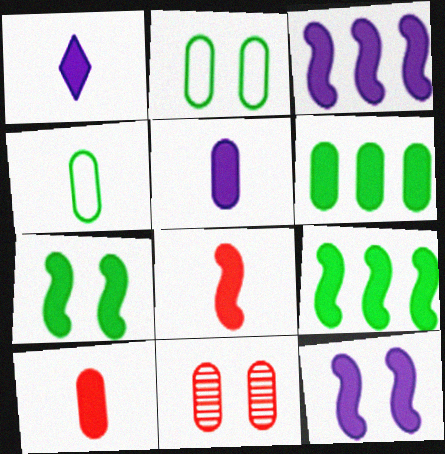[[3, 7, 8], 
[8, 9, 12]]